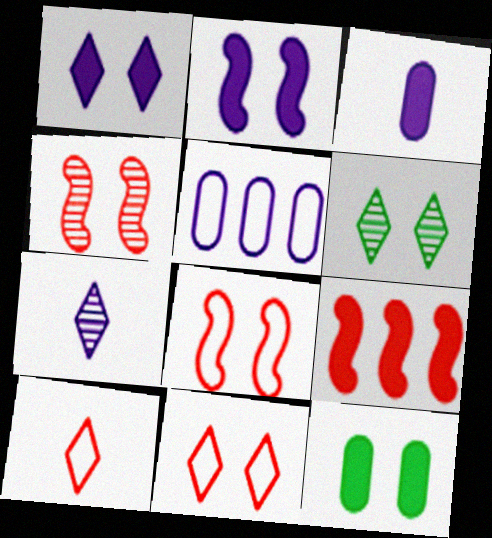[[1, 6, 11], 
[2, 5, 7]]